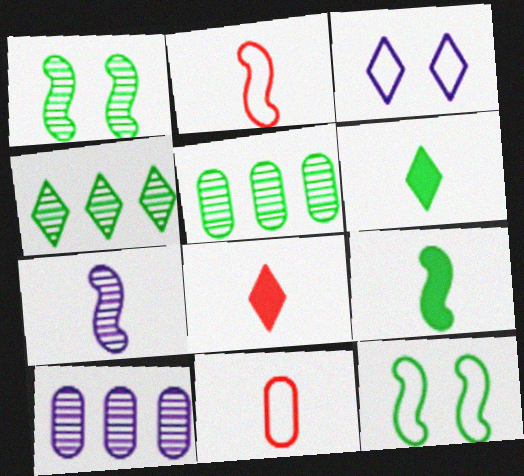[[2, 7, 9], 
[3, 4, 8], 
[5, 6, 12], 
[6, 7, 11], 
[8, 10, 12]]